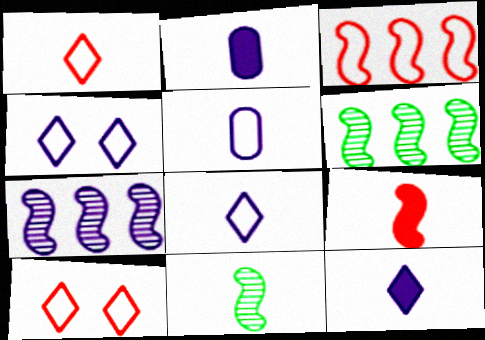[[1, 2, 11], 
[2, 4, 7], 
[2, 6, 10]]